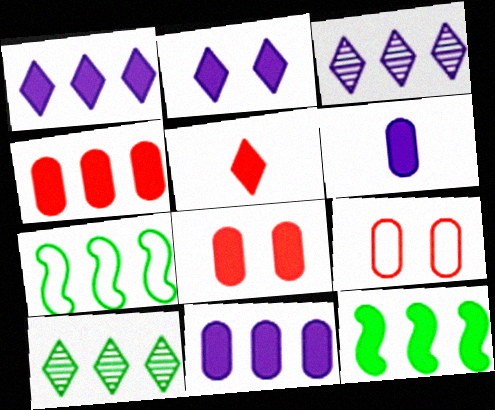[[1, 4, 12], 
[3, 4, 7]]